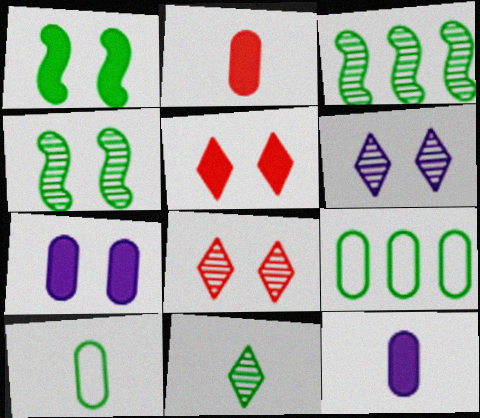[[1, 5, 7], 
[1, 9, 11]]